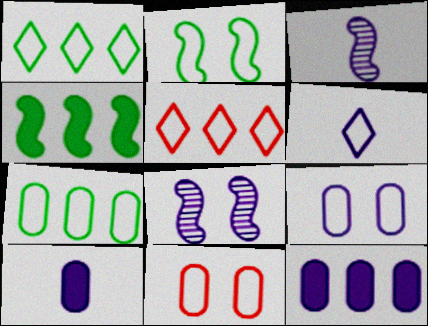[[3, 6, 10], 
[6, 8, 12]]